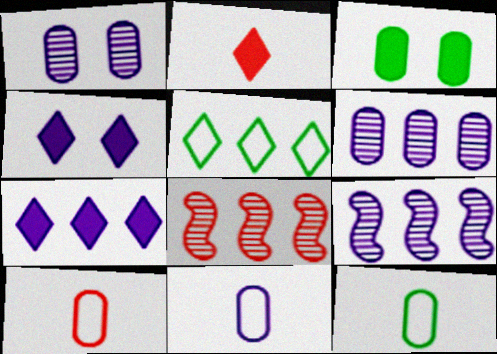[[3, 6, 10], 
[4, 8, 12], 
[4, 9, 11], 
[10, 11, 12]]